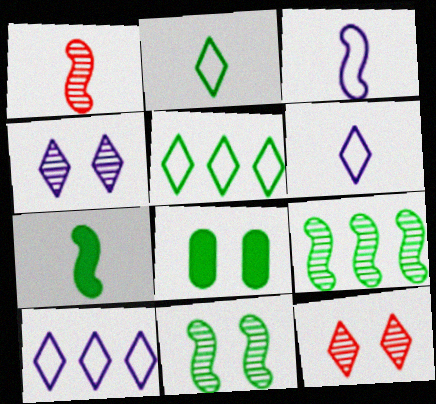[[1, 3, 7], 
[1, 8, 10], 
[2, 8, 9]]